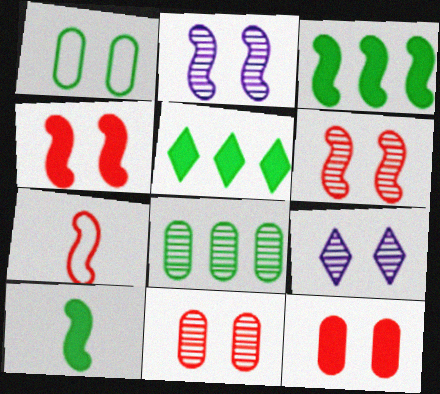[[1, 4, 9], 
[2, 3, 7]]